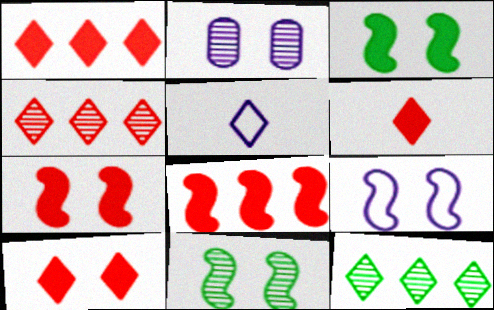[[1, 6, 10], 
[5, 10, 12], 
[7, 9, 11]]